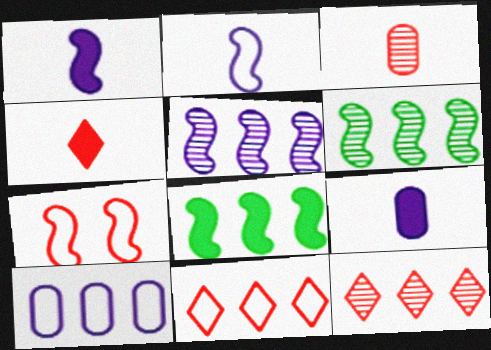[[1, 6, 7], 
[8, 10, 12]]